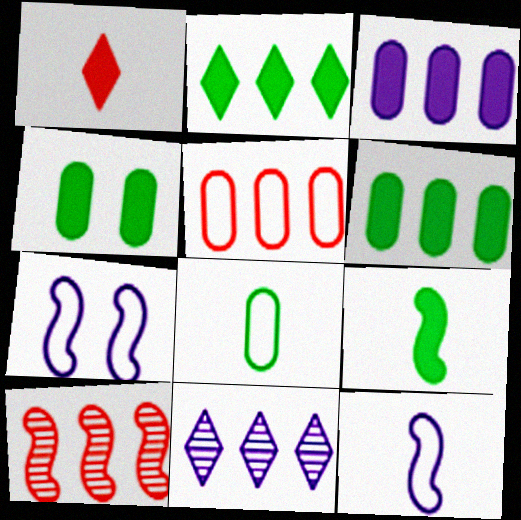[[2, 4, 9], 
[7, 9, 10]]